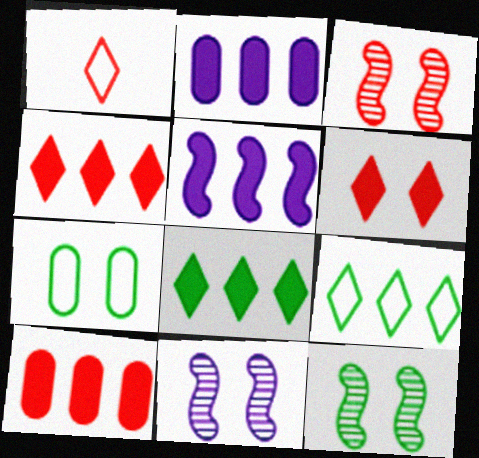[[1, 2, 12], 
[1, 3, 10], 
[3, 11, 12], 
[5, 8, 10], 
[6, 7, 11]]